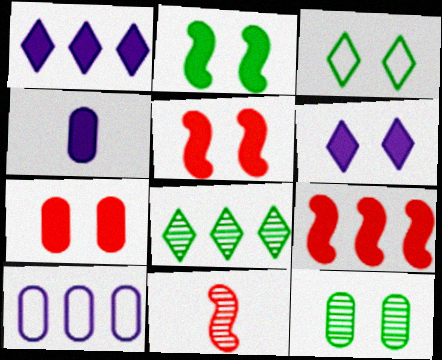[[2, 3, 12], 
[2, 6, 7], 
[8, 9, 10]]